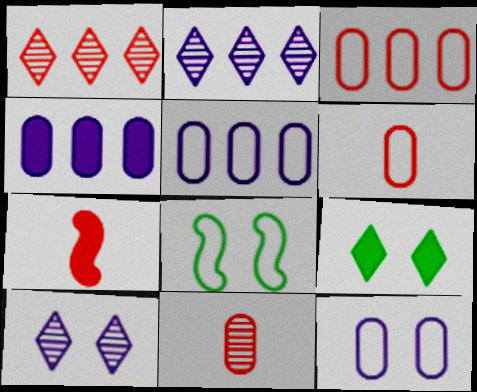[[4, 7, 9]]